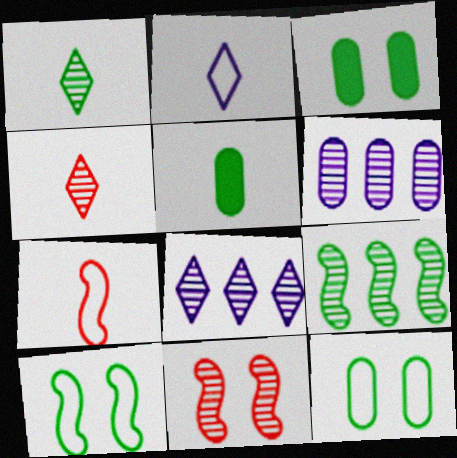[[1, 6, 11], 
[3, 7, 8]]